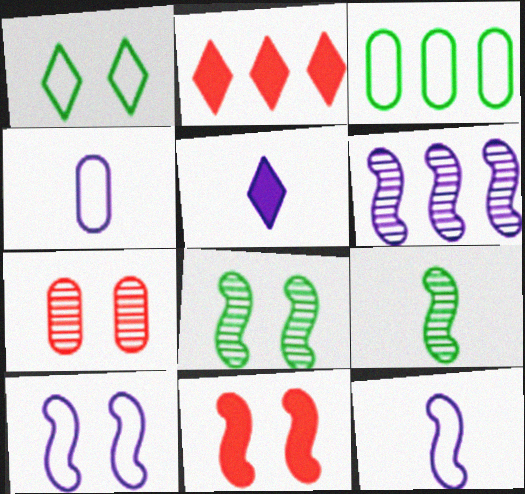[[2, 3, 6], 
[2, 4, 8], 
[8, 10, 11]]